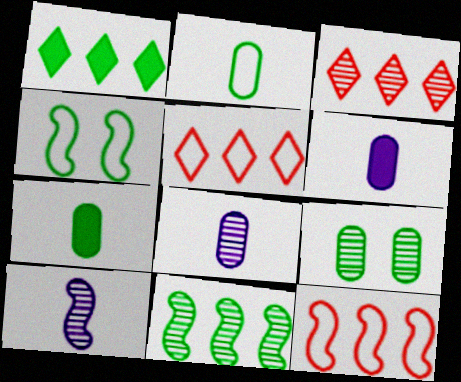[[3, 4, 6], 
[3, 9, 10]]